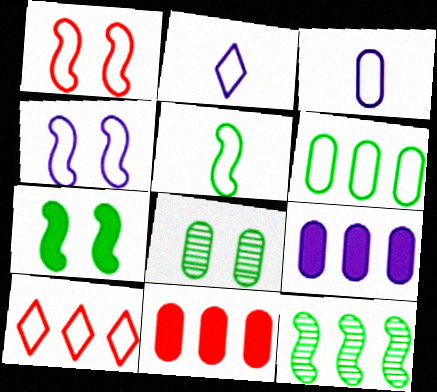[[1, 2, 6], 
[3, 8, 11], 
[5, 7, 12], 
[9, 10, 12]]